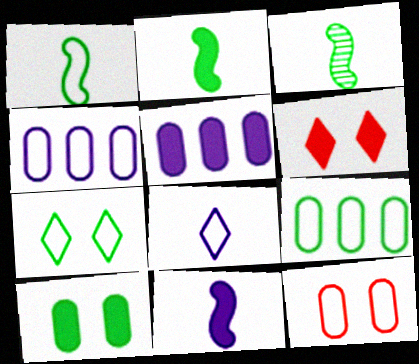[[1, 2, 3], 
[1, 7, 9], 
[2, 5, 6], 
[3, 4, 6]]